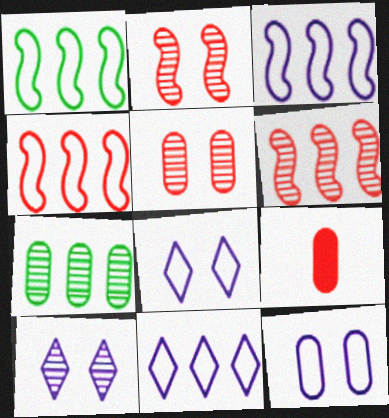[[1, 3, 4], 
[1, 9, 10], 
[7, 9, 12]]